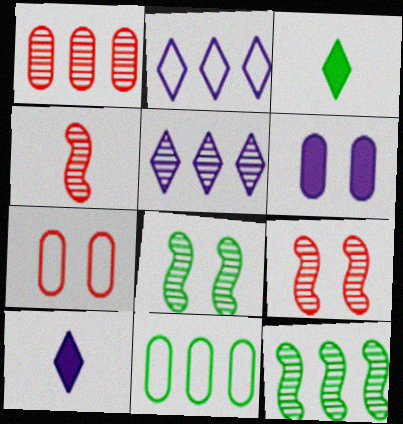[[1, 5, 12], 
[3, 8, 11], 
[7, 10, 12], 
[9, 10, 11]]